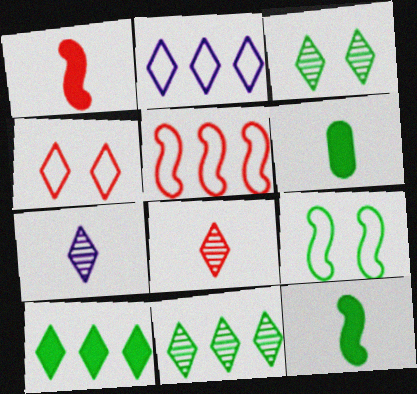[[4, 7, 10], 
[6, 9, 11]]